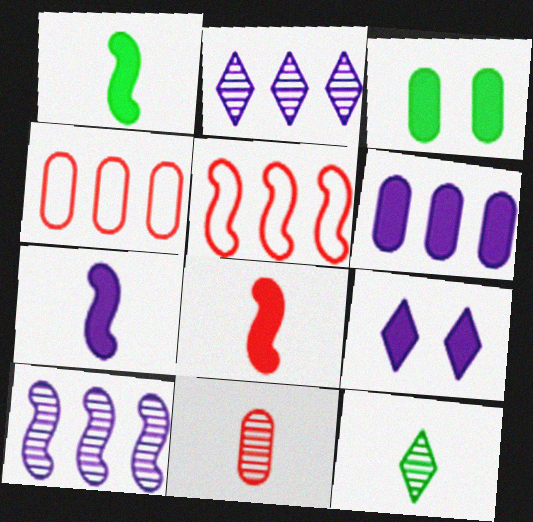[[1, 7, 8], 
[6, 7, 9]]